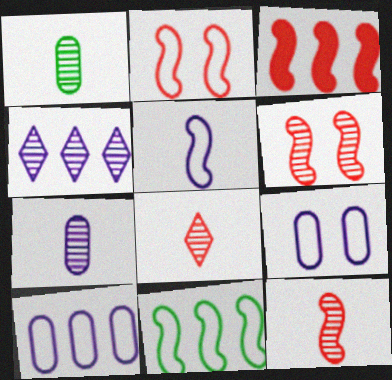[[1, 4, 6], 
[2, 3, 12], 
[2, 5, 11]]